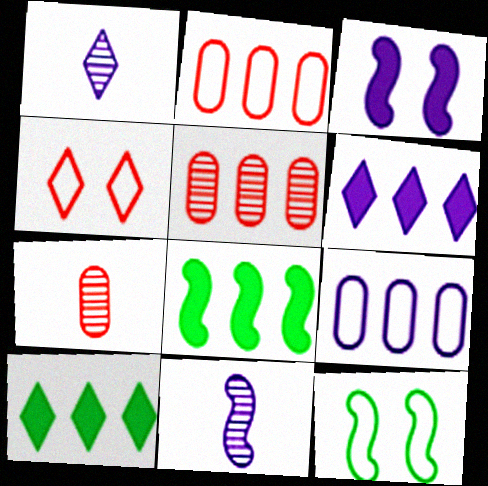[[1, 3, 9], 
[1, 4, 10], 
[6, 7, 12]]